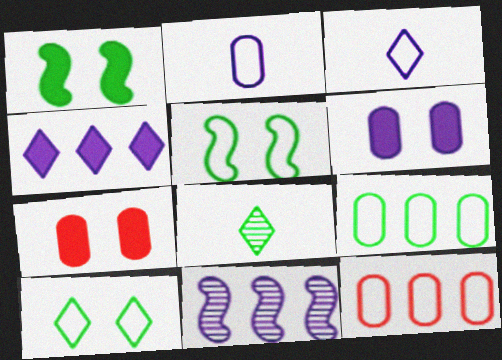[[1, 8, 9], 
[3, 5, 12], 
[3, 6, 11]]